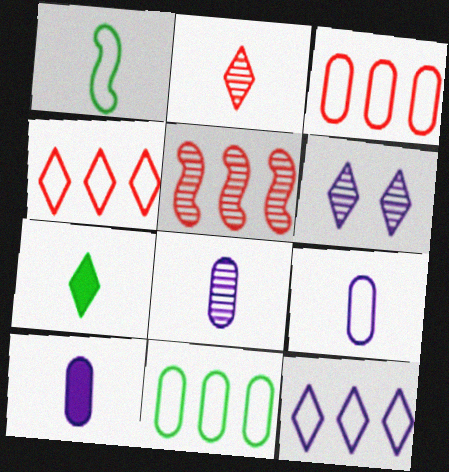[[1, 2, 10], 
[4, 6, 7], 
[8, 9, 10]]